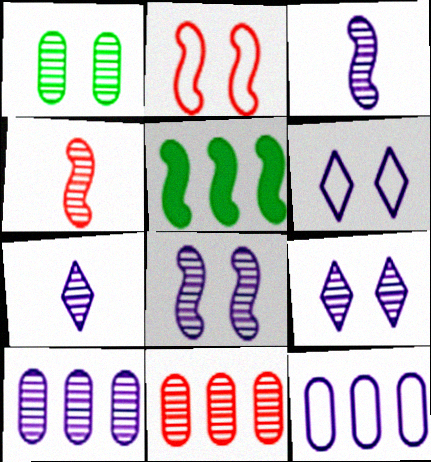[[2, 3, 5], 
[3, 9, 10], 
[7, 8, 10]]